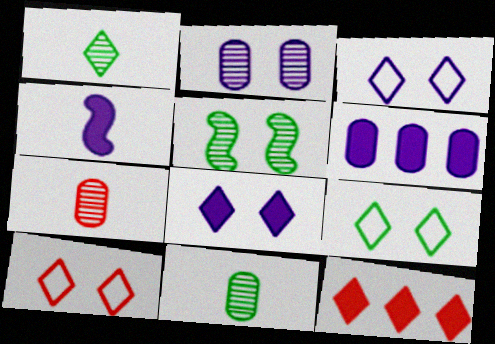[[1, 3, 12], 
[3, 9, 10], 
[4, 6, 8]]